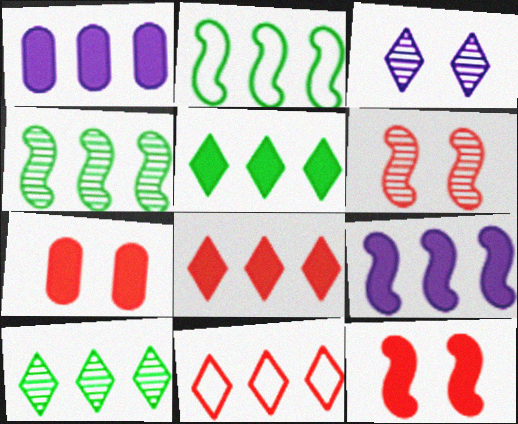[[1, 4, 11]]